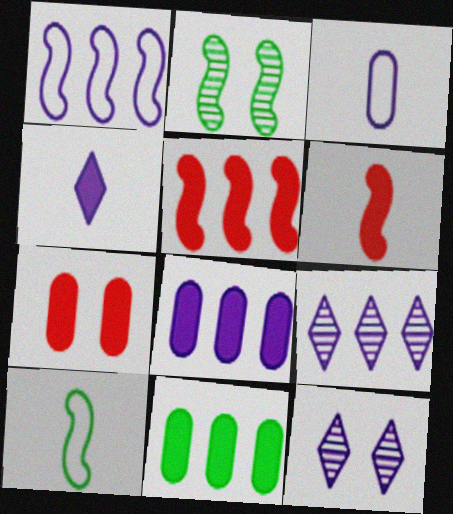[[1, 2, 6], 
[1, 8, 9], 
[7, 9, 10]]